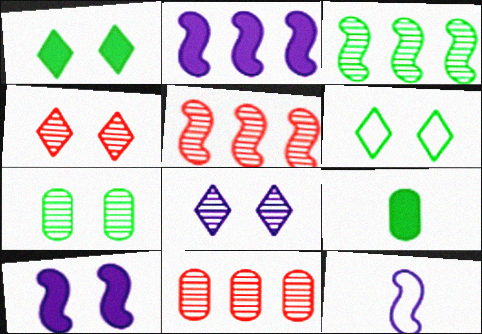[[1, 11, 12], 
[3, 6, 9]]